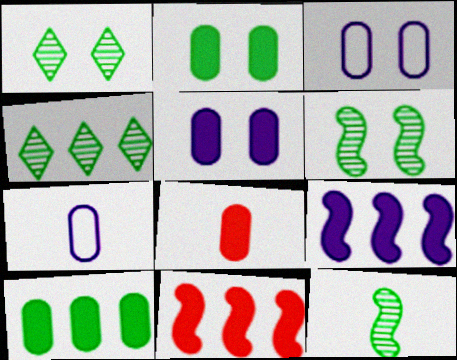[[1, 7, 11], 
[5, 8, 10]]